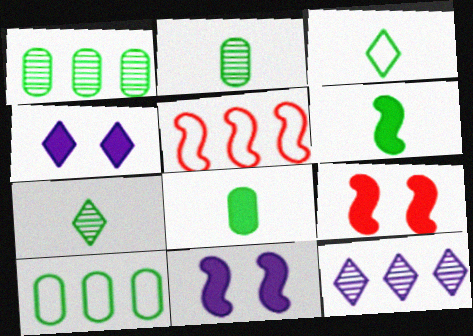[[2, 3, 6], 
[2, 4, 5]]